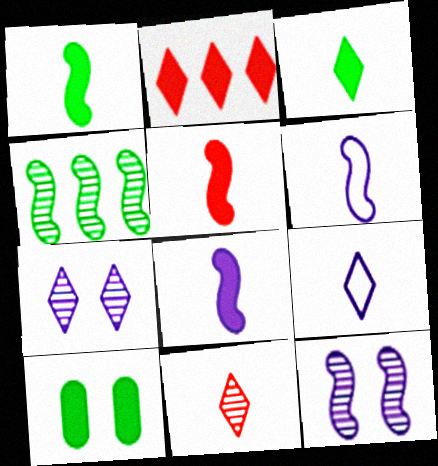[[1, 5, 8], 
[2, 8, 10], 
[3, 9, 11]]